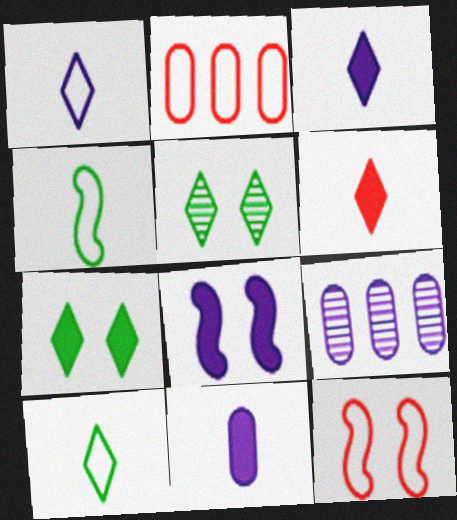[[1, 8, 9]]